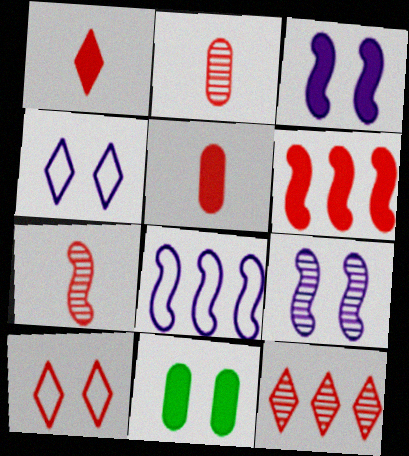[[1, 10, 12], 
[2, 6, 10], 
[9, 10, 11]]